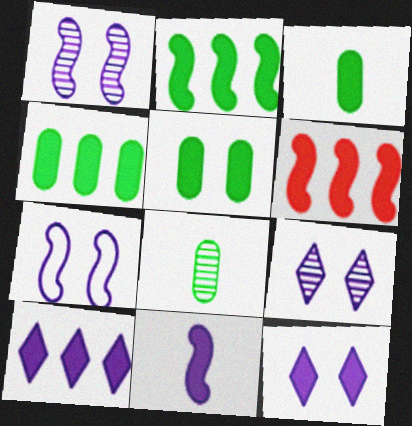[[3, 4, 5], 
[3, 6, 12], 
[4, 6, 10]]